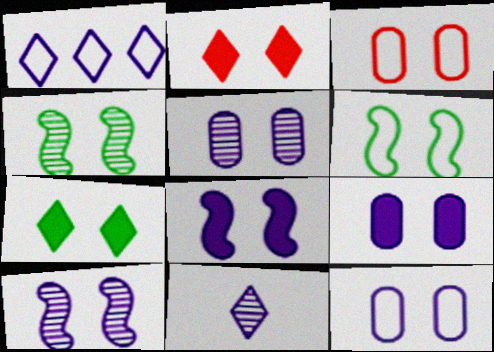[[2, 4, 12], 
[2, 5, 6], 
[3, 7, 10], 
[5, 9, 12]]